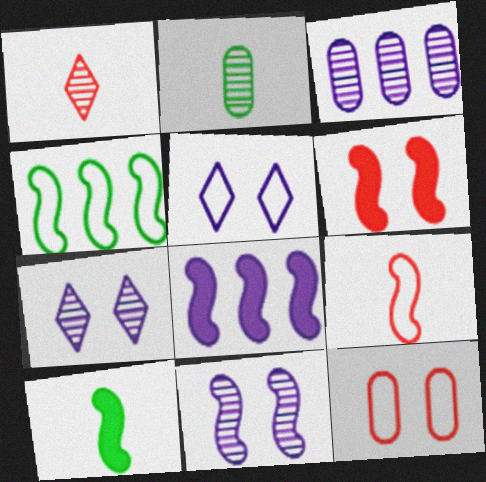[[6, 8, 10]]